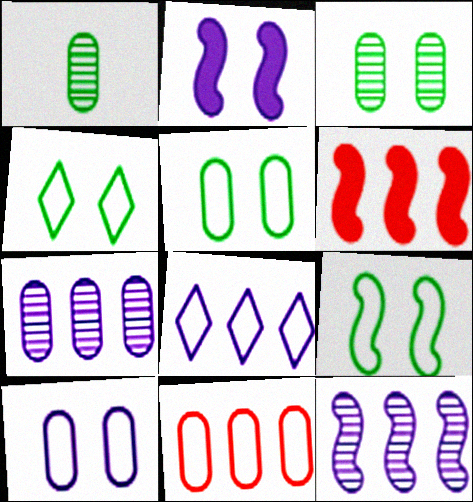[[4, 5, 9]]